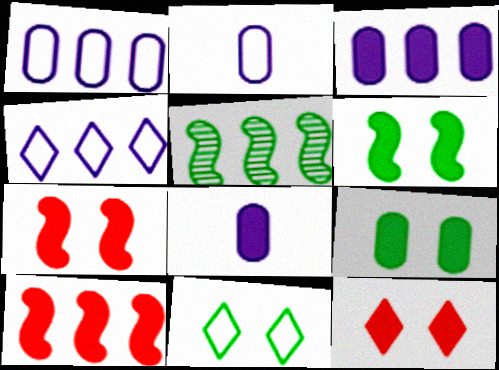[[2, 5, 12]]